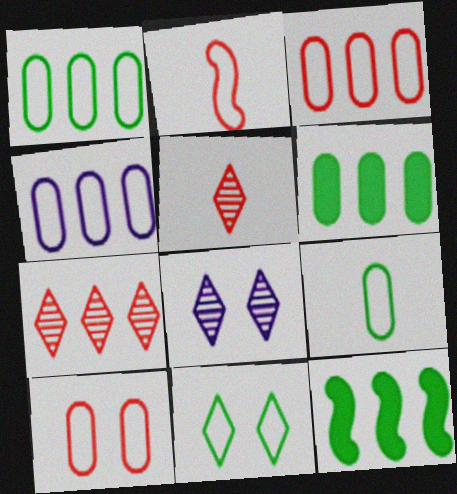[[1, 3, 4], 
[2, 4, 11], 
[2, 6, 8], 
[4, 7, 12], 
[4, 9, 10]]